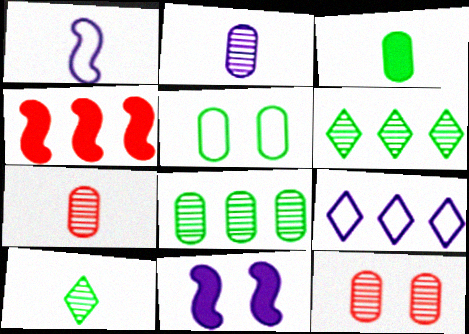[[2, 8, 12], 
[2, 9, 11], 
[3, 5, 8], 
[4, 8, 9]]